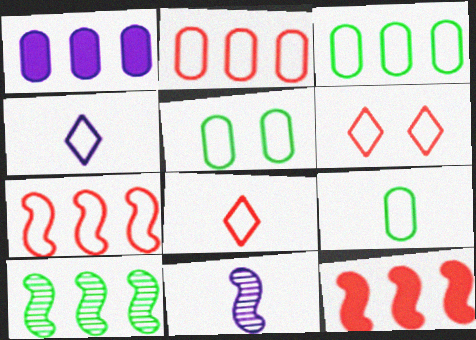[[3, 5, 9], 
[4, 5, 7]]